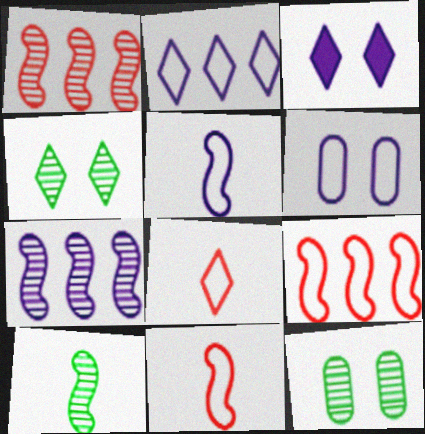[[2, 5, 6]]